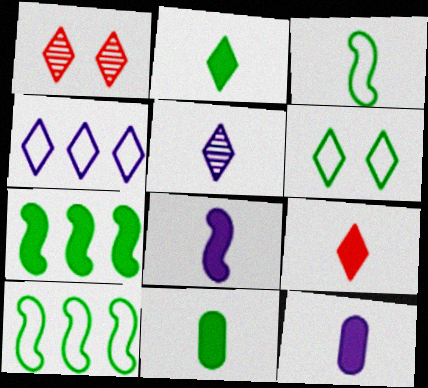[[1, 2, 4], 
[1, 10, 12], 
[8, 9, 11]]